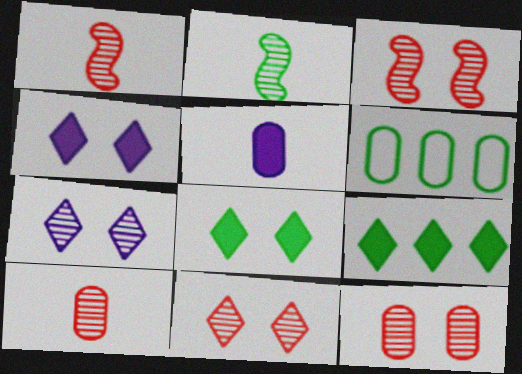[[1, 4, 6], 
[2, 6, 8], 
[3, 11, 12], 
[5, 6, 12]]